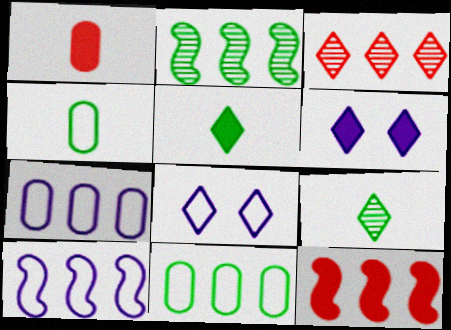[[1, 2, 8], 
[2, 10, 12], 
[3, 5, 8]]